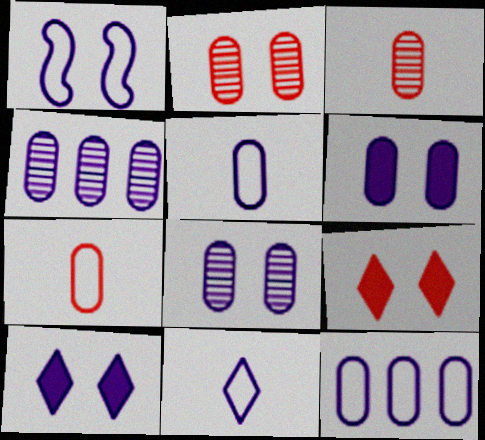[[1, 8, 10], 
[1, 11, 12], 
[4, 5, 6]]